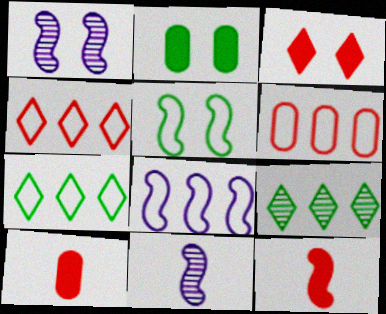[[1, 7, 10], 
[2, 4, 11], 
[6, 7, 8]]